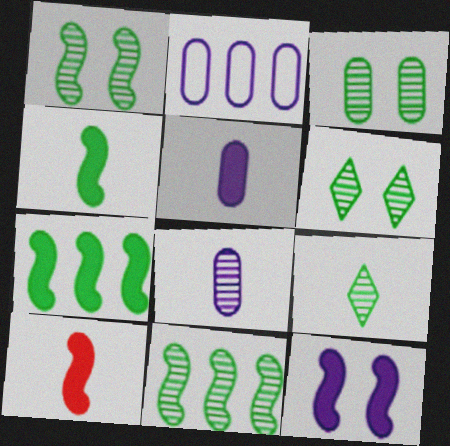[[1, 3, 6], 
[2, 6, 10], 
[3, 9, 11], 
[7, 10, 12]]